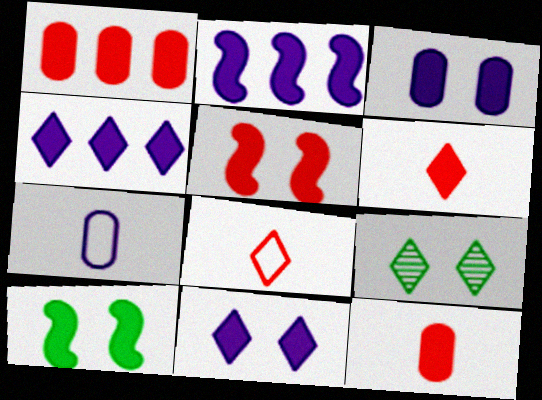[[1, 5, 6], 
[4, 8, 9], 
[4, 10, 12]]